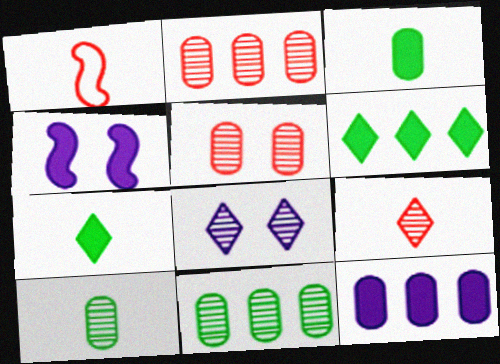[]